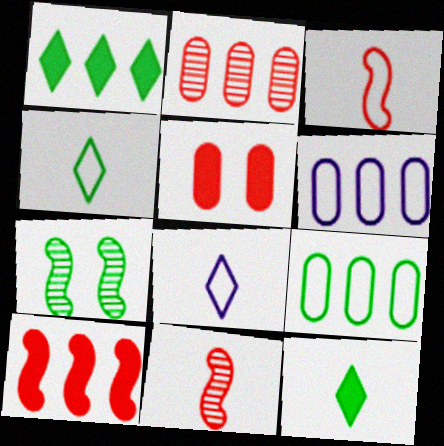[[7, 9, 12]]